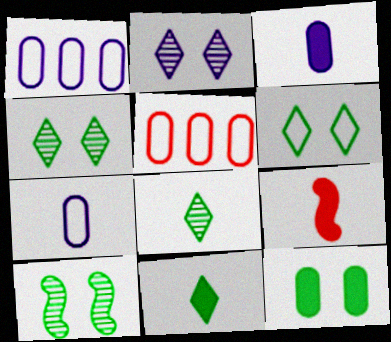[[1, 4, 9], 
[3, 9, 11], 
[6, 10, 12], 
[7, 8, 9]]